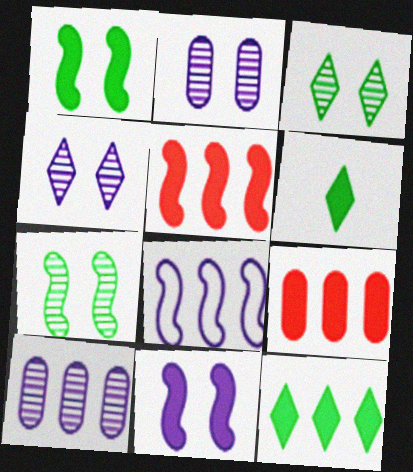[[6, 9, 11]]